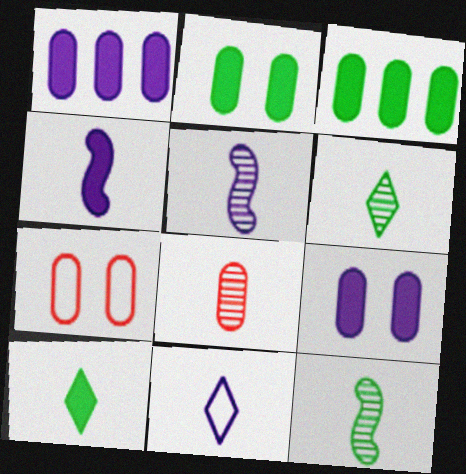[[5, 6, 8]]